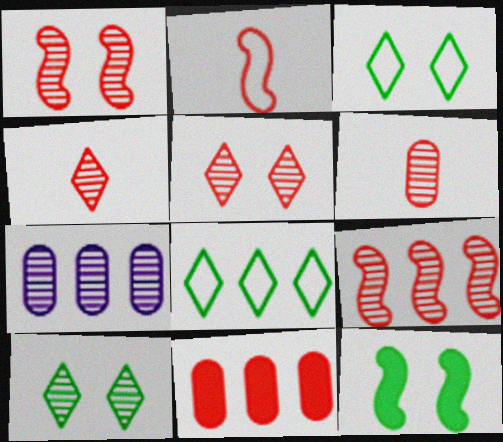[[2, 5, 11], 
[5, 6, 9]]